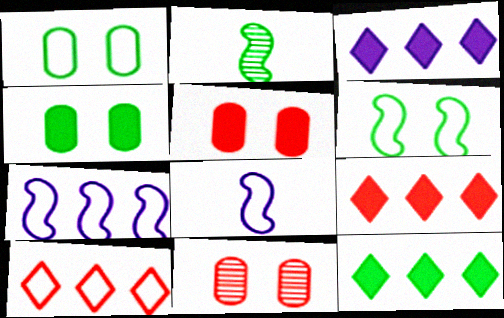[[1, 2, 12], 
[1, 8, 10], 
[3, 9, 12], 
[8, 11, 12]]